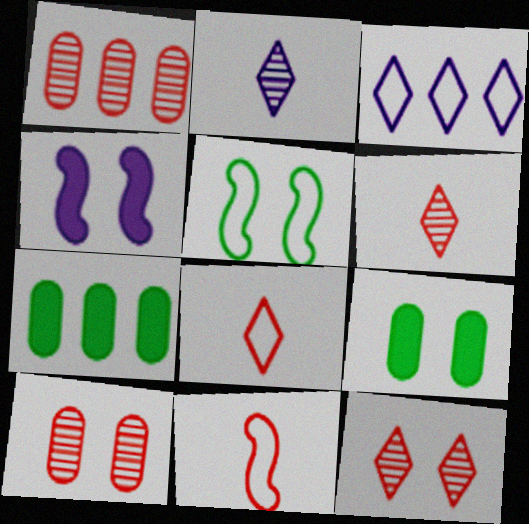[]